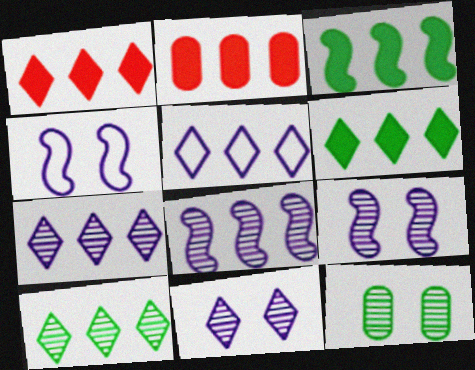[[1, 5, 10]]